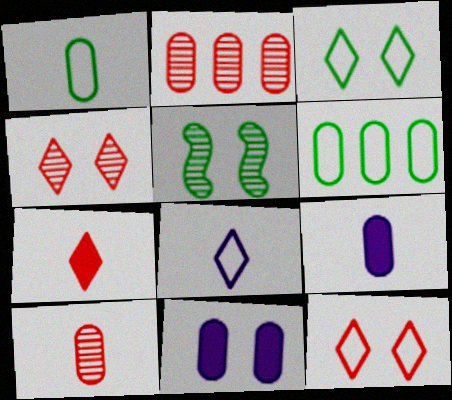[[1, 2, 11], 
[1, 9, 10], 
[5, 11, 12], 
[6, 10, 11]]